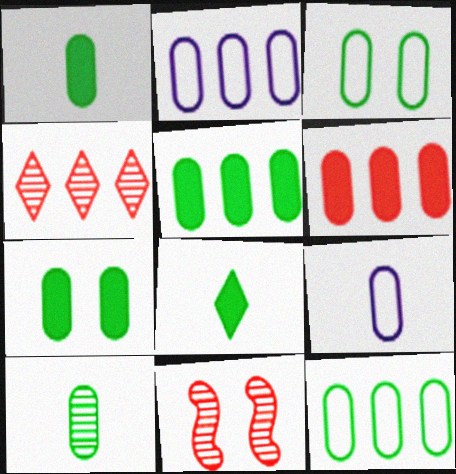[[1, 5, 7], 
[2, 8, 11], 
[3, 5, 10], 
[7, 10, 12]]